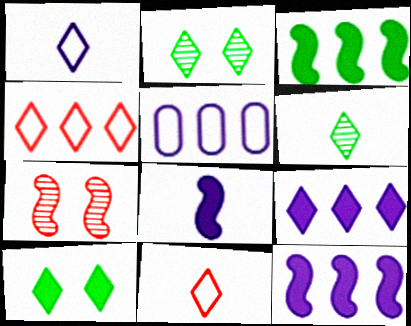[[2, 9, 11]]